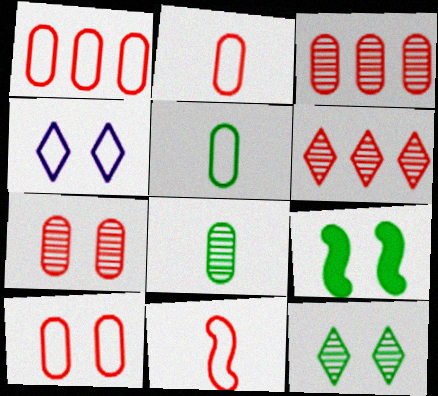[[1, 2, 10], 
[4, 7, 9]]